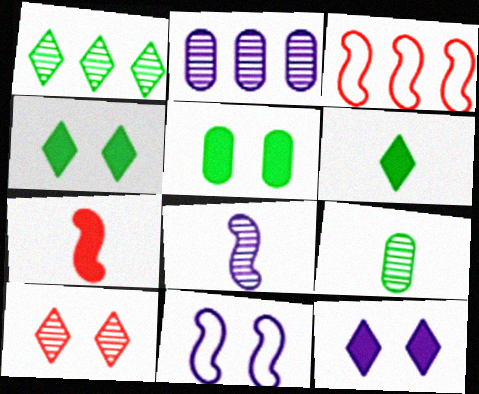[[3, 9, 12], 
[5, 10, 11]]